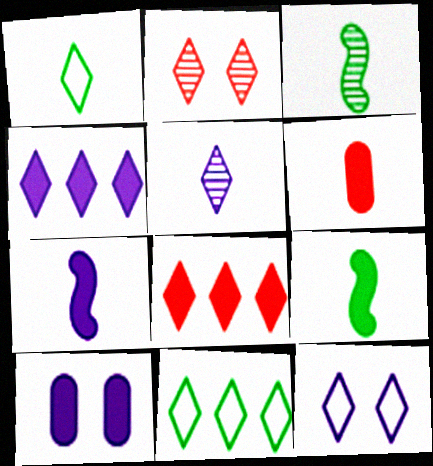[[1, 2, 4], 
[4, 5, 12], 
[4, 7, 10], 
[8, 9, 10]]